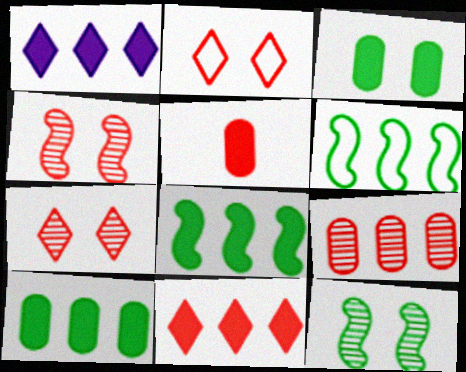[[1, 6, 9]]